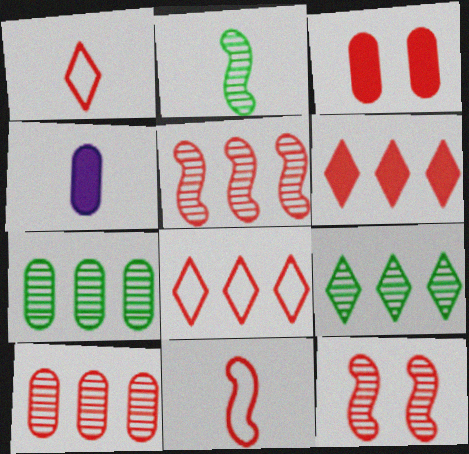[[1, 2, 4], 
[1, 3, 5]]